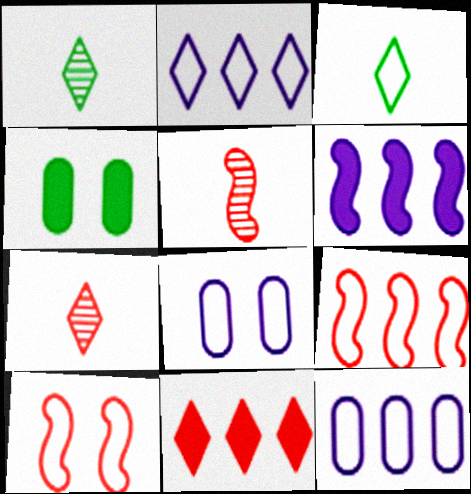[[2, 4, 5], 
[3, 8, 9], 
[3, 10, 12]]